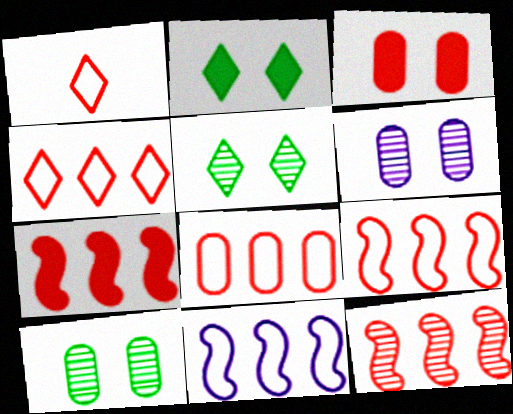[[1, 3, 12], 
[4, 8, 9], 
[7, 9, 12]]